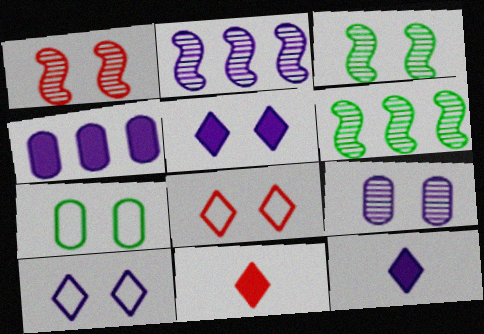[[1, 5, 7], 
[2, 7, 11]]